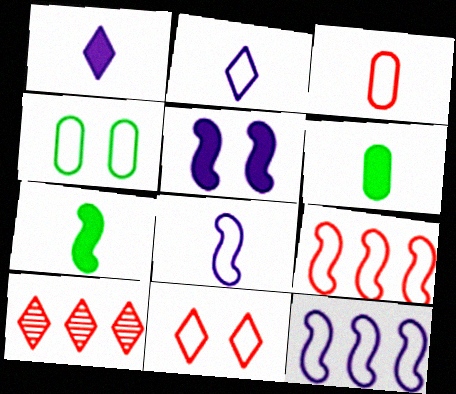[[2, 4, 9], 
[3, 9, 11]]